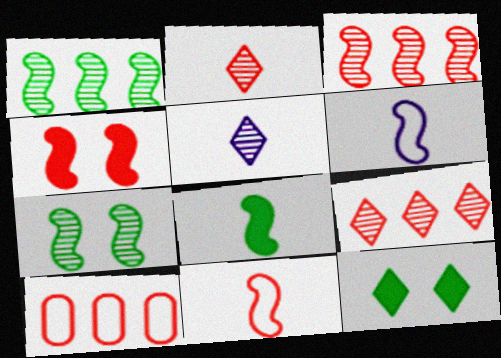[[1, 4, 6], 
[2, 4, 10], 
[3, 4, 11]]